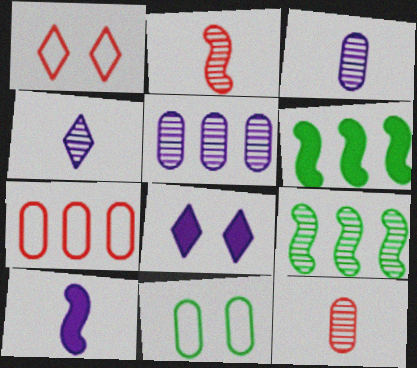[[1, 3, 6]]